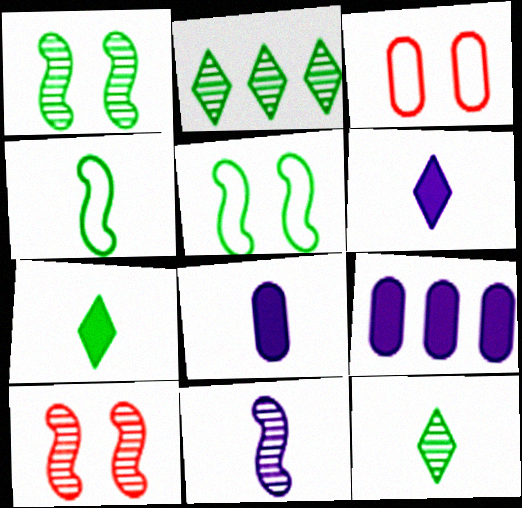[]